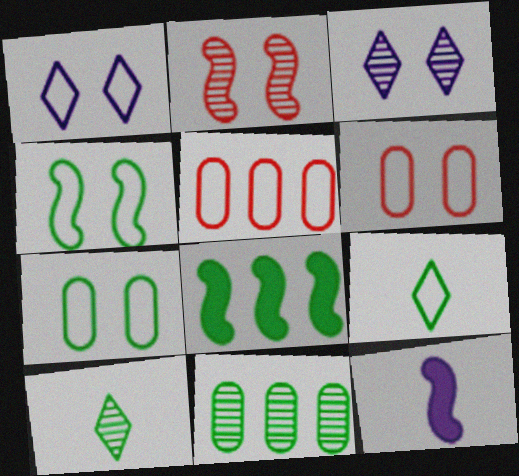[[1, 4, 6], 
[7, 8, 10]]